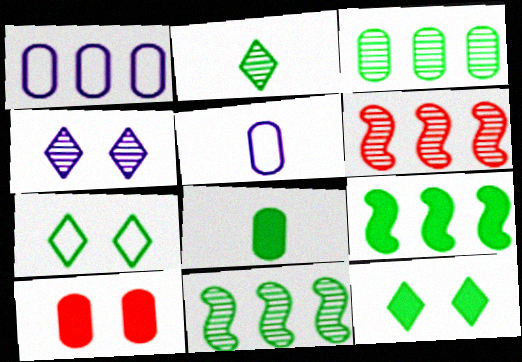[[3, 5, 10], 
[5, 6, 12], 
[7, 8, 11], 
[8, 9, 12]]